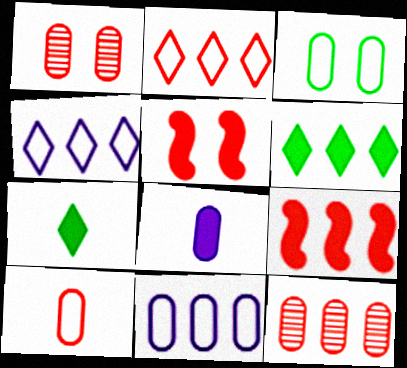[[2, 9, 12], 
[3, 8, 12], 
[3, 10, 11], 
[5, 6, 8]]